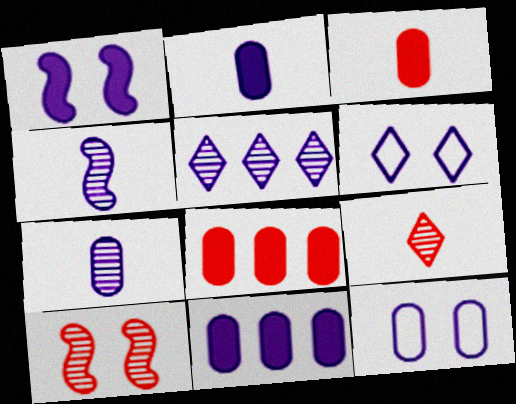[[4, 6, 11], 
[7, 11, 12]]